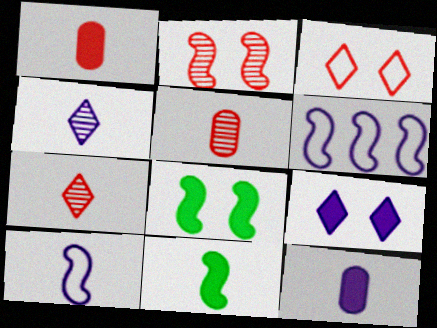[[2, 6, 11], 
[4, 10, 12]]